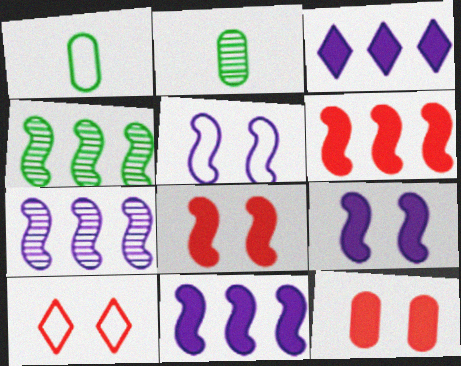[[2, 10, 11]]